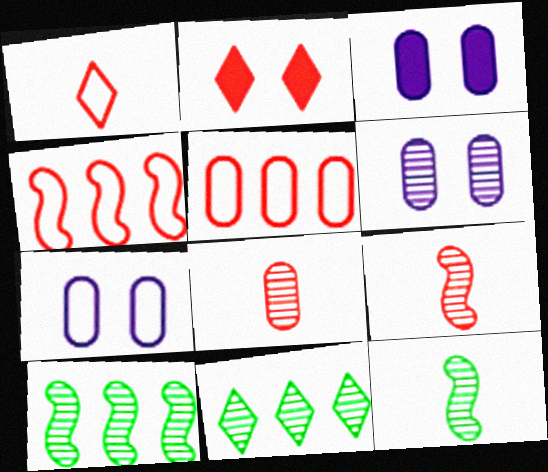[[1, 3, 10], 
[2, 4, 8], 
[2, 5, 9], 
[3, 6, 7], 
[6, 9, 11]]